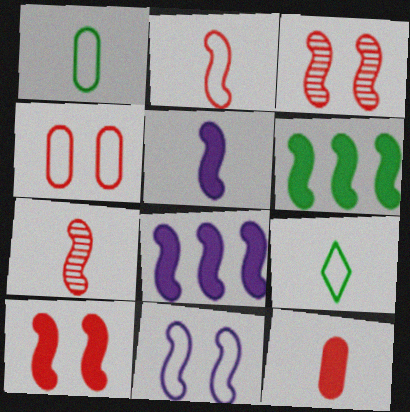[[5, 6, 10], 
[6, 7, 11]]